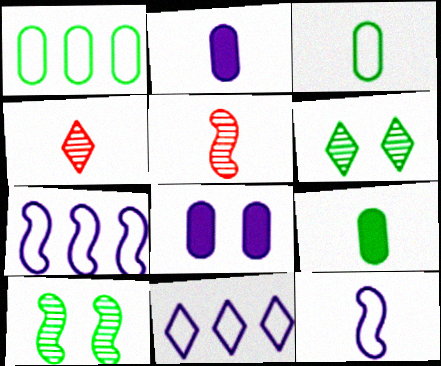[[4, 9, 12]]